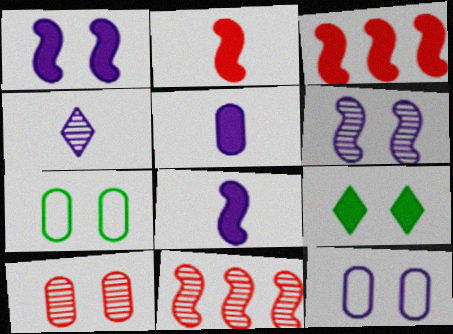[[3, 4, 7], 
[3, 5, 9]]